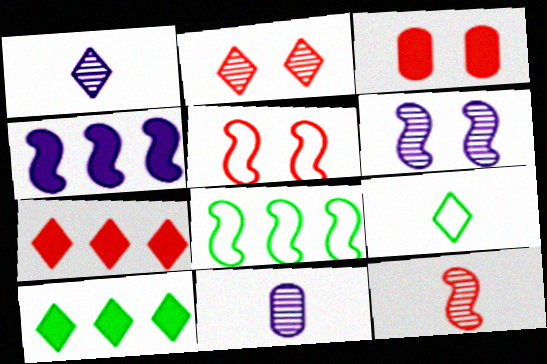[[1, 3, 8], 
[2, 3, 5], 
[5, 10, 11]]